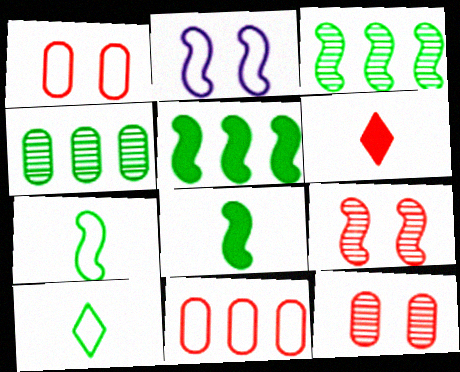[[2, 4, 6], 
[2, 10, 11], 
[6, 9, 11]]